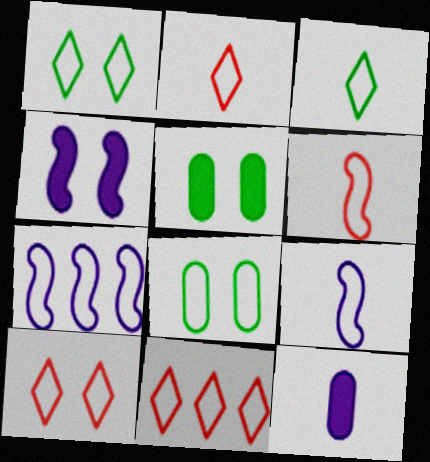[[2, 7, 8], 
[2, 10, 11], 
[8, 9, 11]]